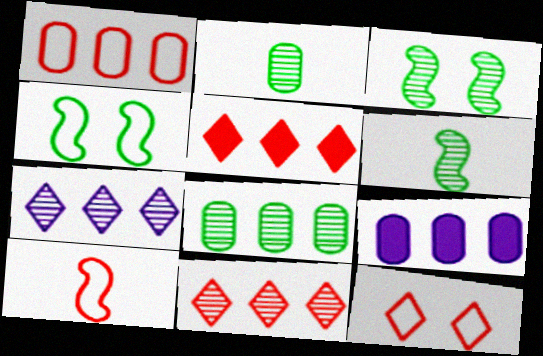[[1, 8, 9], 
[1, 10, 12], 
[6, 9, 12]]